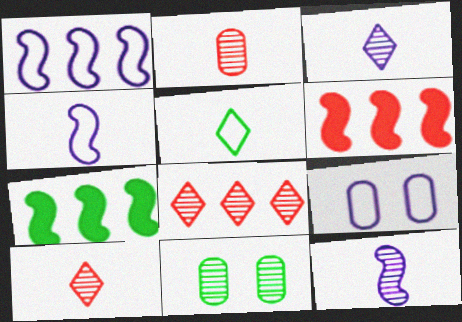[[5, 7, 11], 
[7, 9, 10], 
[8, 11, 12]]